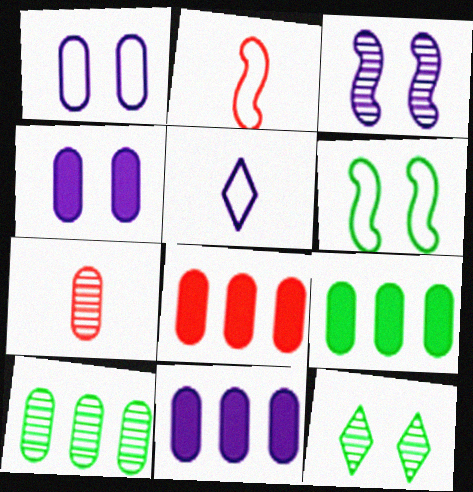[[1, 7, 9], 
[2, 11, 12], 
[3, 5, 11], 
[8, 9, 11]]